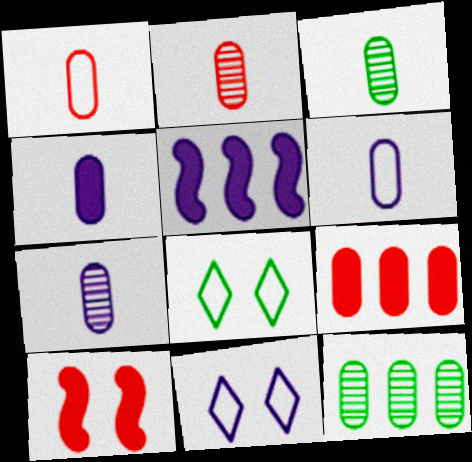[[1, 3, 4], 
[2, 3, 7], 
[2, 5, 8], 
[4, 6, 7], 
[5, 7, 11]]